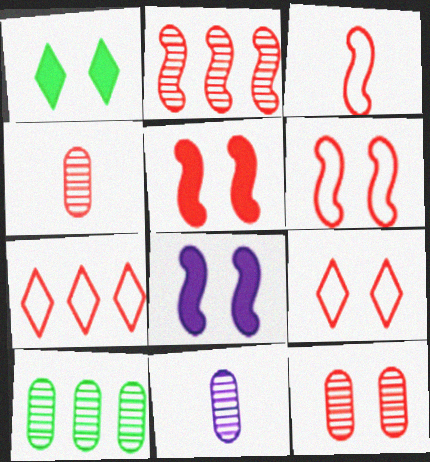[[2, 3, 5], 
[4, 5, 7], 
[5, 9, 12], 
[10, 11, 12]]